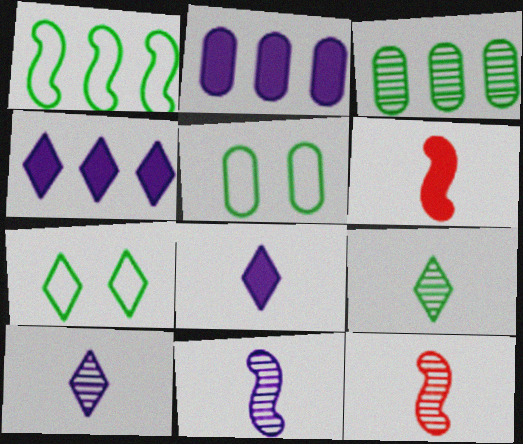[[2, 7, 12], 
[4, 5, 12]]